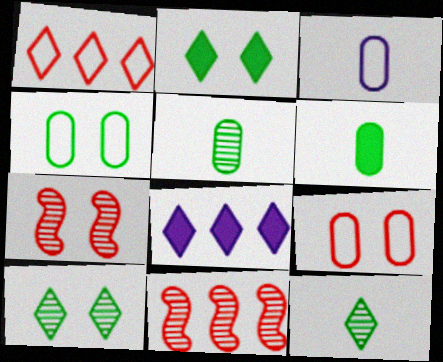[[2, 3, 11]]